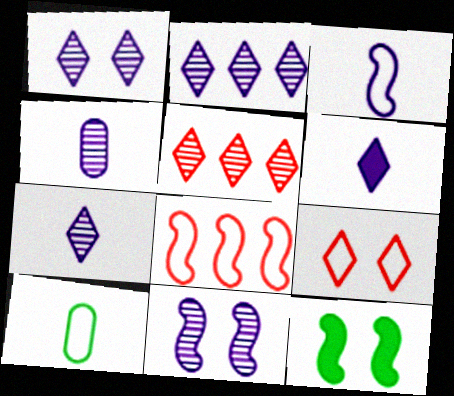[[1, 2, 7], 
[2, 4, 11], 
[3, 4, 6]]